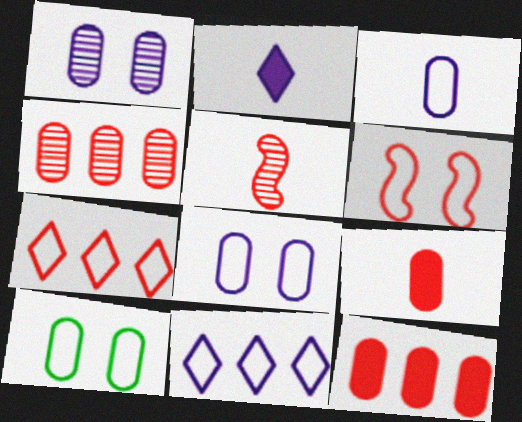[]